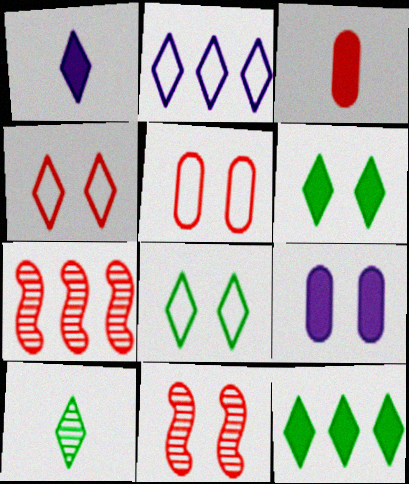[[3, 4, 7], 
[8, 9, 11], 
[8, 10, 12]]